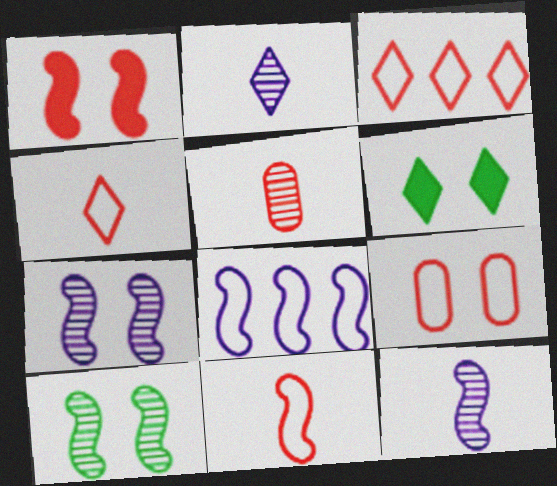[[1, 3, 5], 
[2, 3, 6], 
[3, 9, 11], 
[5, 6, 8], 
[6, 7, 9]]